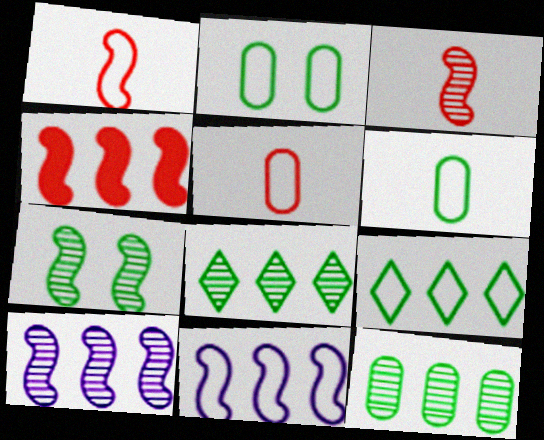[[3, 7, 10]]